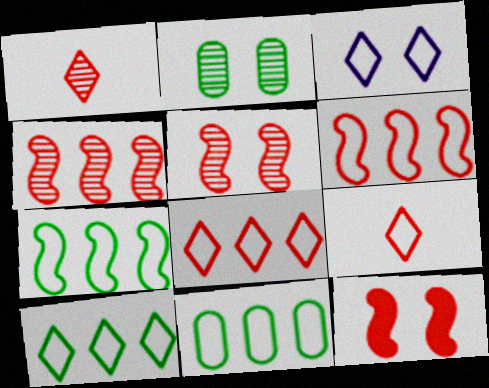[[2, 3, 12], 
[3, 9, 10], 
[7, 10, 11]]